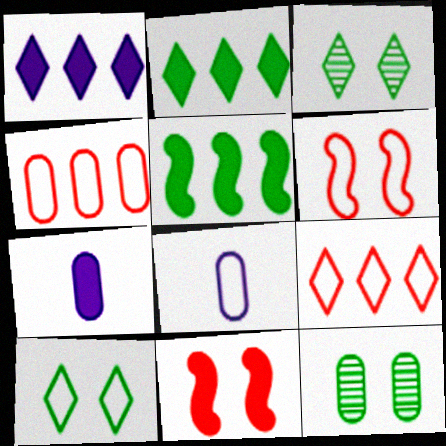[[2, 7, 11], 
[4, 7, 12]]